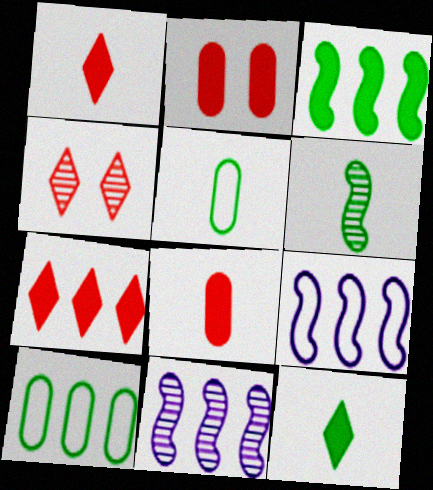[[5, 6, 12], 
[7, 10, 11]]